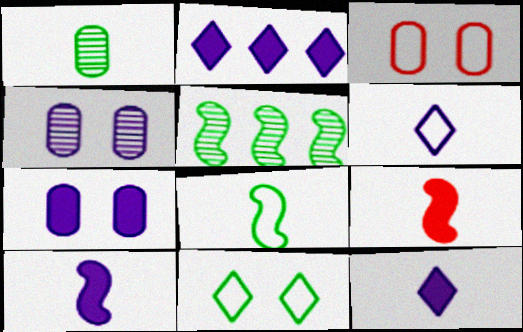[[1, 6, 9], 
[2, 7, 10], 
[3, 5, 12]]